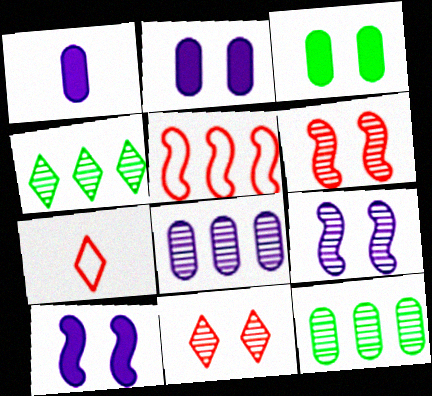[[7, 10, 12]]